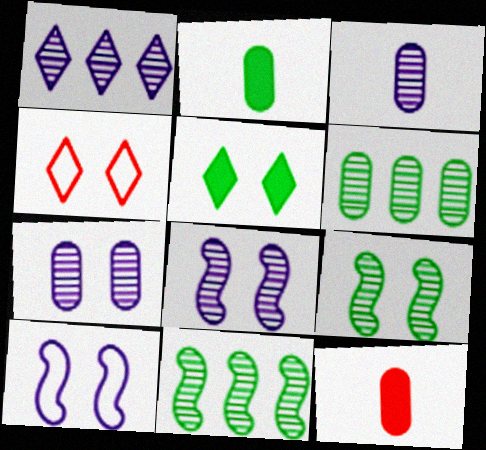[[1, 3, 8]]